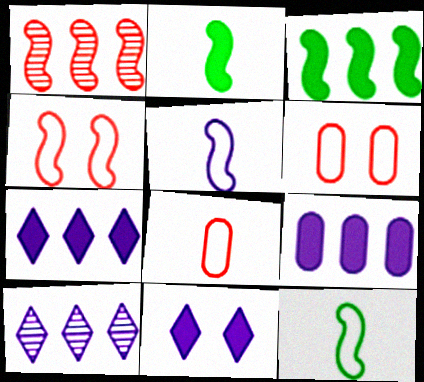[[2, 6, 10]]